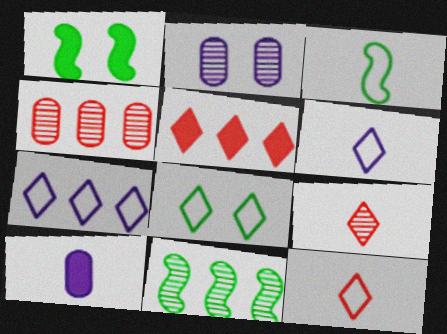[[1, 3, 11], 
[1, 4, 6], 
[1, 5, 10], 
[2, 3, 5], 
[2, 9, 11], 
[3, 9, 10], 
[7, 8, 12]]